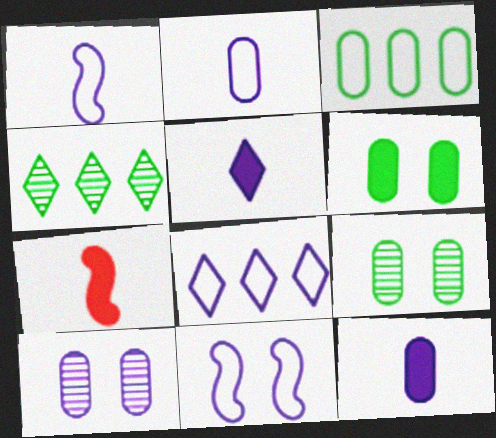[[2, 8, 11], 
[7, 8, 9]]